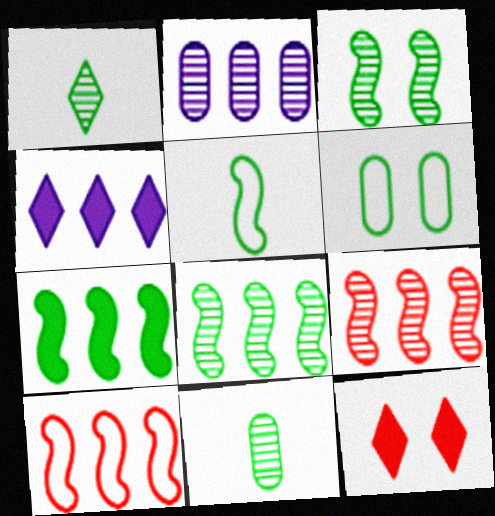[[1, 6, 7], 
[2, 5, 12], 
[3, 5, 7]]